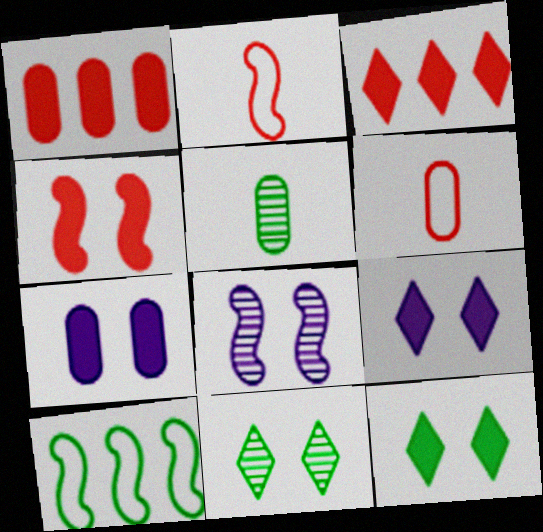[[4, 7, 12], 
[5, 10, 12]]